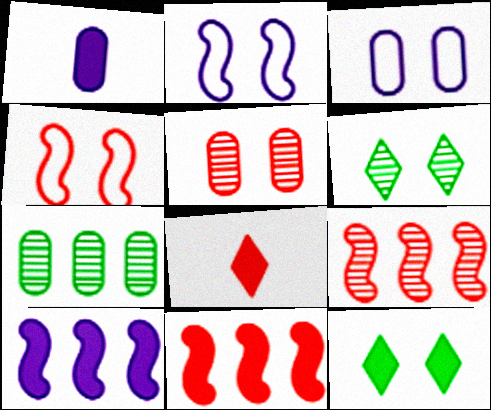[[1, 11, 12], 
[2, 5, 12], 
[2, 7, 8]]